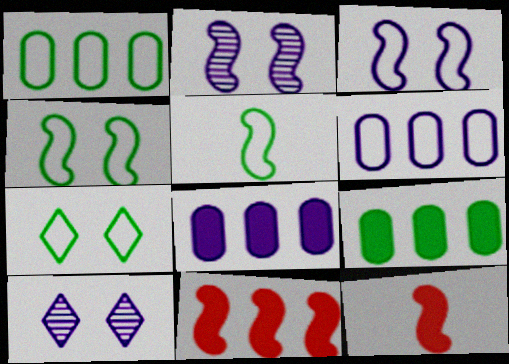[[1, 5, 7], 
[1, 10, 12], 
[2, 5, 11]]